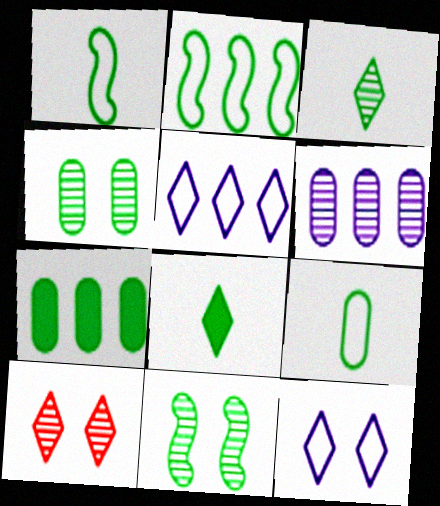[[2, 4, 8], 
[4, 7, 9], 
[5, 8, 10]]